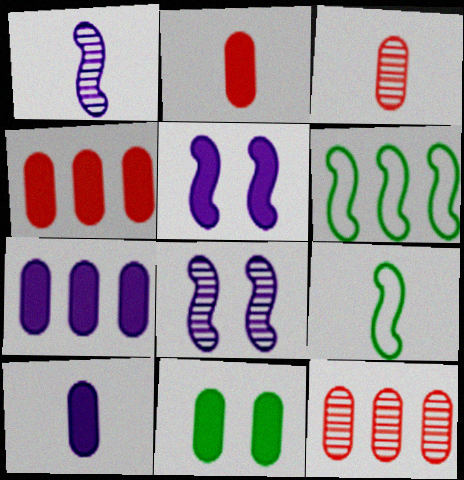[[2, 7, 11], 
[4, 10, 11]]